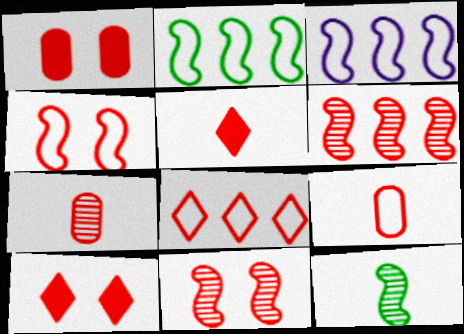[[4, 8, 9], 
[6, 9, 10]]